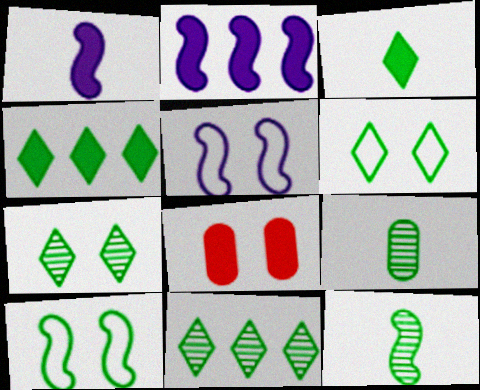[[1, 4, 8], 
[2, 3, 8], 
[3, 6, 11], 
[4, 9, 10], 
[5, 7, 8]]